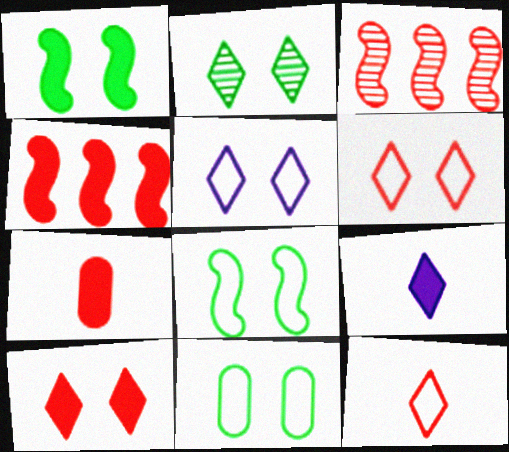[[1, 2, 11], 
[2, 5, 10], 
[3, 6, 7], 
[3, 9, 11], 
[4, 7, 10]]